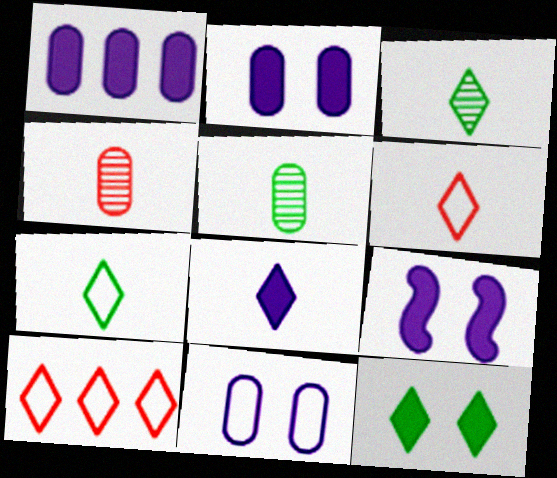[[1, 8, 9], 
[3, 6, 8], 
[5, 9, 10]]